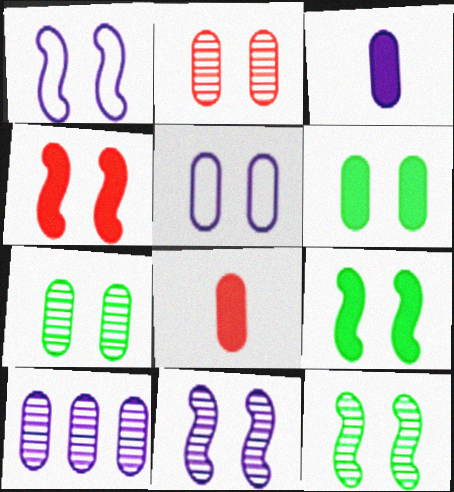[[1, 4, 12], 
[2, 5, 6], 
[3, 5, 10]]